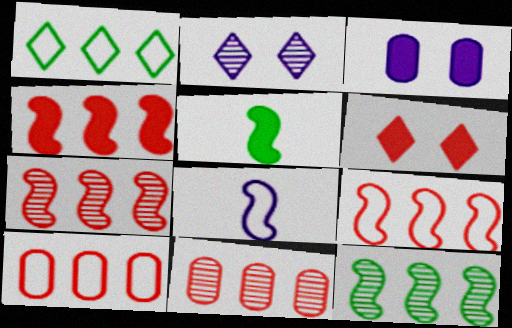[[2, 5, 10], 
[4, 7, 9]]